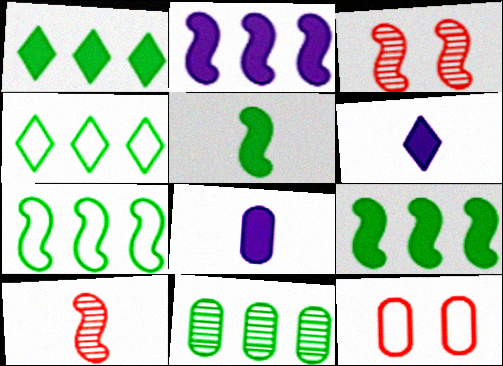[[1, 7, 11], 
[3, 4, 8], 
[4, 9, 11], 
[8, 11, 12]]